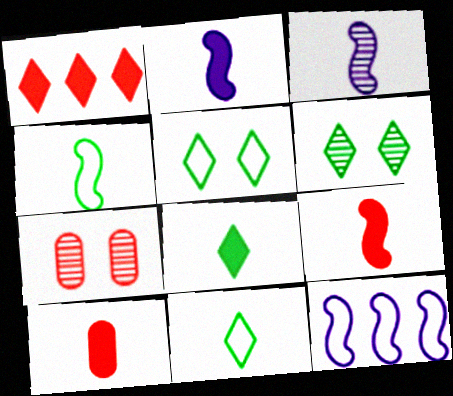[[2, 8, 10], 
[3, 4, 9], 
[3, 10, 11], 
[6, 10, 12], 
[7, 8, 12]]